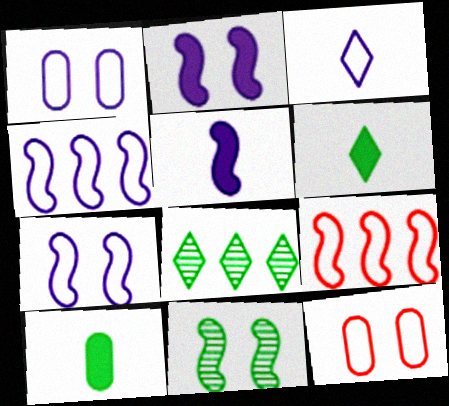[[1, 3, 4], 
[5, 8, 12], 
[5, 9, 11]]